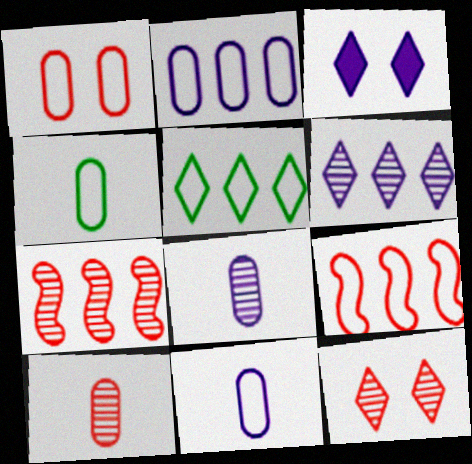[[1, 2, 4], 
[2, 5, 9], 
[3, 4, 7], 
[7, 10, 12]]